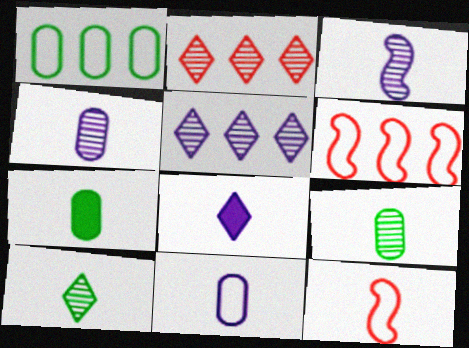[[3, 8, 11], 
[8, 9, 12]]